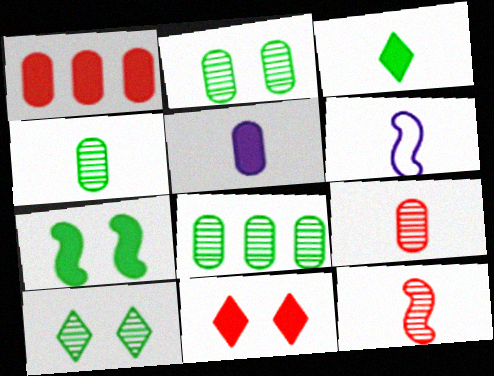[[1, 6, 10], 
[2, 4, 8], 
[3, 6, 9], 
[6, 8, 11]]